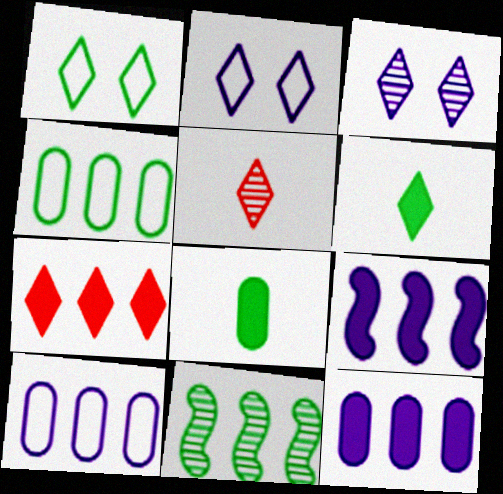[[1, 8, 11], 
[7, 10, 11]]